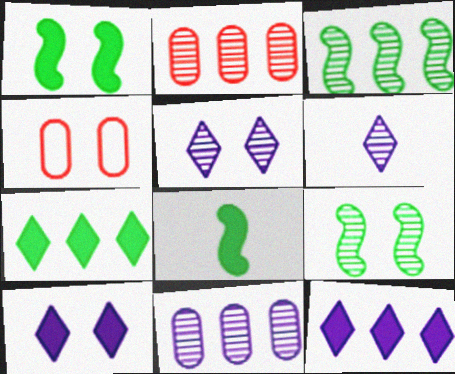[[1, 4, 5], 
[2, 6, 9], 
[4, 9, 10]]